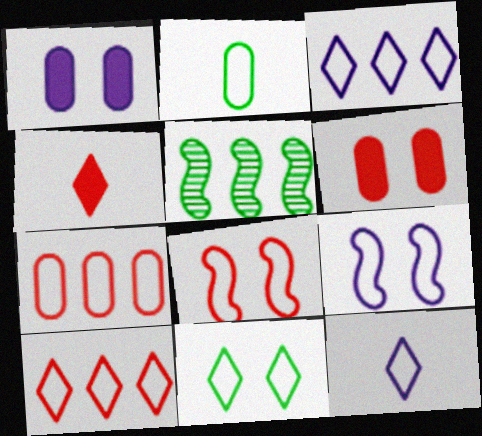[[2, 3, 8], 
[2, 9, 10], 
[5, 6, 12], 
[10, 11, 12]]